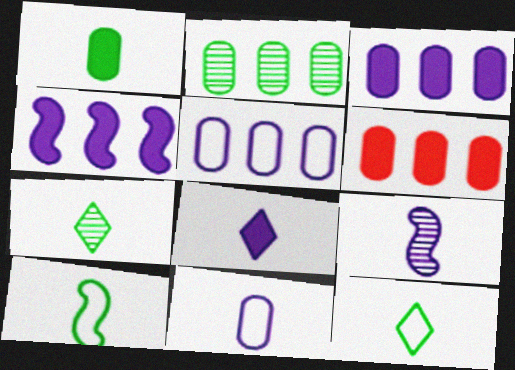[[1, 7, 10], 
[2, 5, 6], 
[8, 9, 11]]